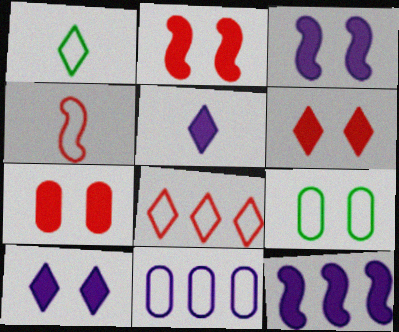[[2, 6, 7]]